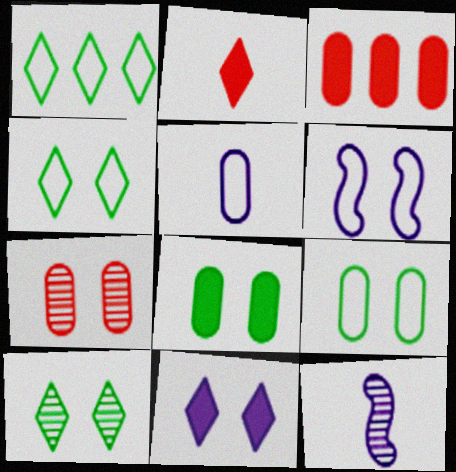[[3, 4, 12]]